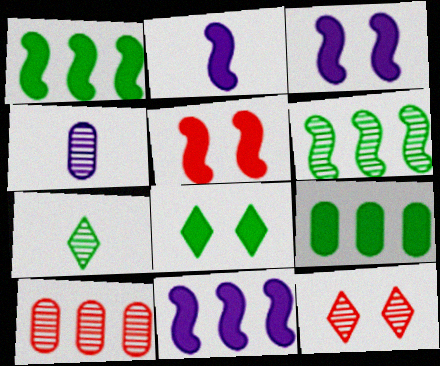[[1, 2, 5], 
[2, 3, 11], 
[4, 6, 12]]